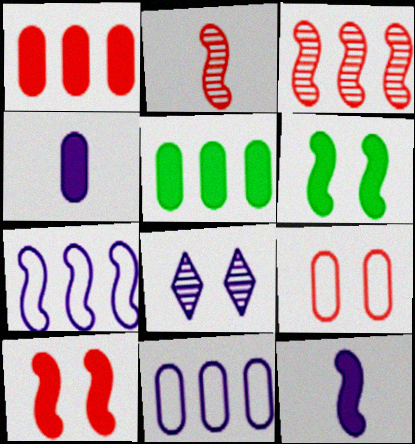[[2, 6, 7], 
[4, 7, 8], 
[6, 8, 9], 
[8, 11, 12]]